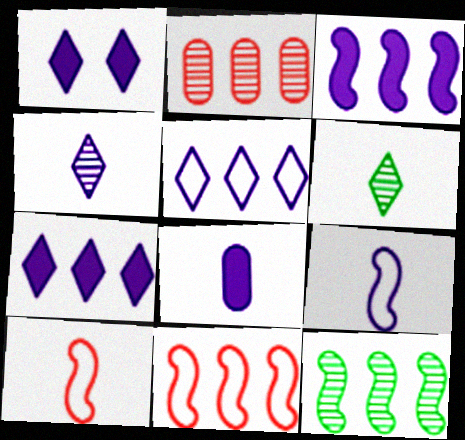[[1, 3, 8], 
[1, 4, 5], 
[3, 11, 12], 
[4, 8, 9], 
[6, 8, 10]]